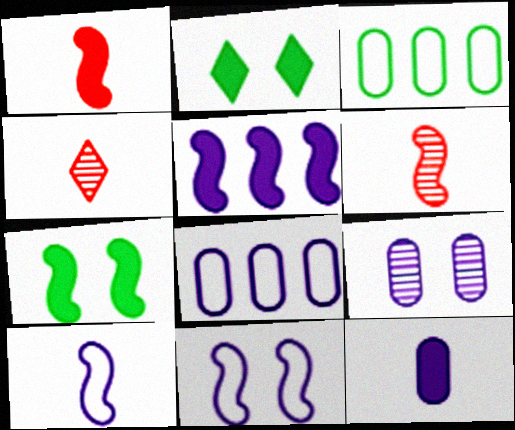[[1, 5, 7], 
[2, 6, 8], 
[4, 7, 8], 
[8, 9, 12]]